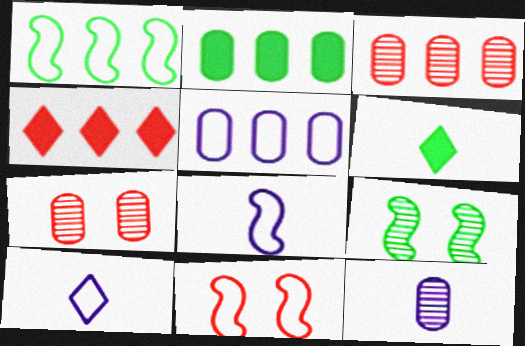[[1, 8, 11], 
[2, 3, 5]]